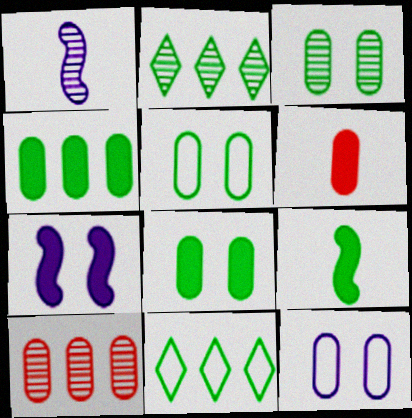[[2, 5, 9], 
[3, 5, 8], 
[3, 9, 11]]